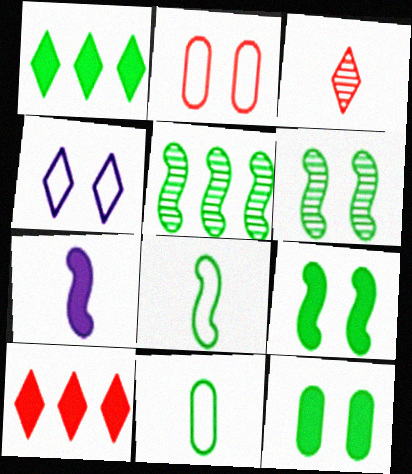[[1, 3, 4], 
[1, 6, 11], 
[3, 7, 11], 
[5, 8, 9], 
[7, 10, 12]]